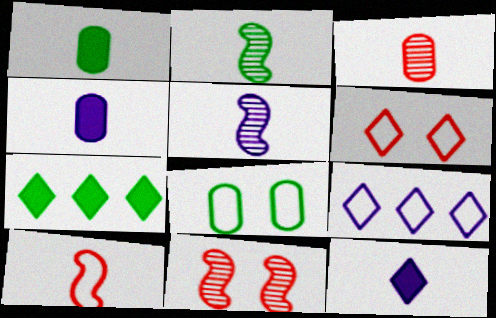[[1, 9, 11], 
[2, 7, 8], 
[8, 9, 10]]